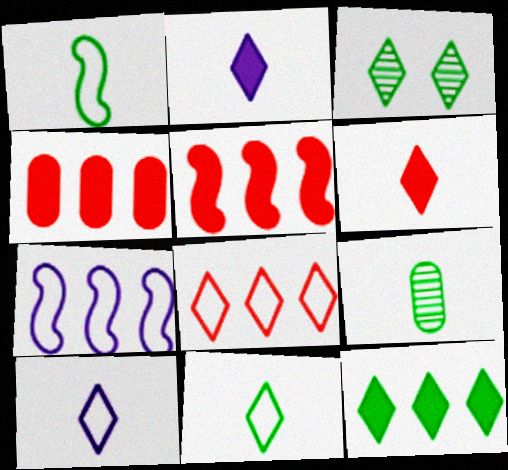[[2, 3, 8], 
[3, 11, 12]]